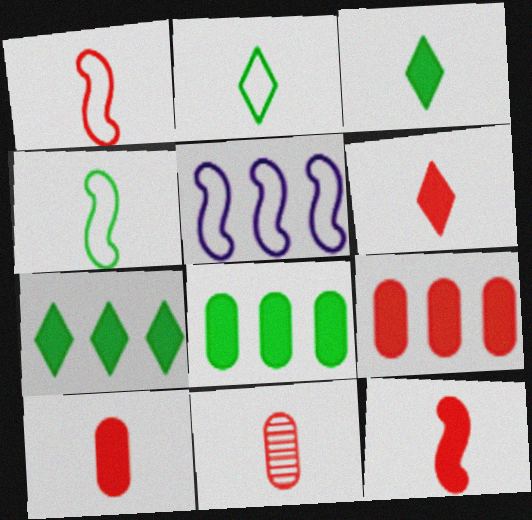[[1, 6, 11], 
[6, 10, 12]]